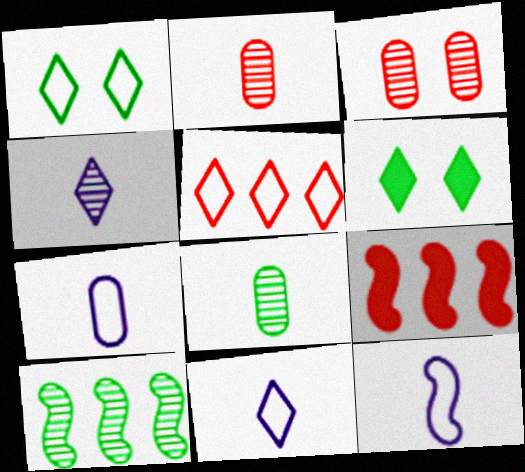[[1, 5, 11], 
[3, 4, 10], 
[4, 5, 6], 
[7, 11, 12]]